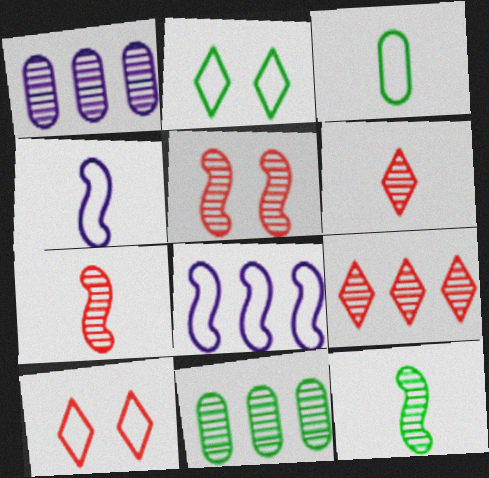[[3, 8, 10]]